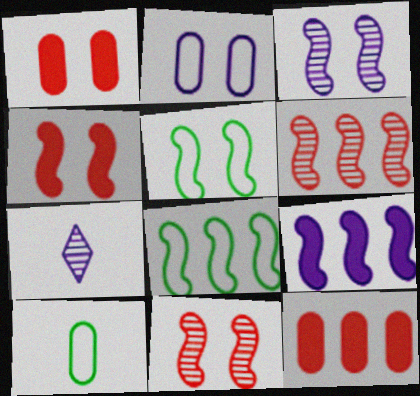[[1, 7, 8], 
[2, 7, 9], 
[3, 4, 5], 
[5, 7, 12], 
[6, 8, 9]]